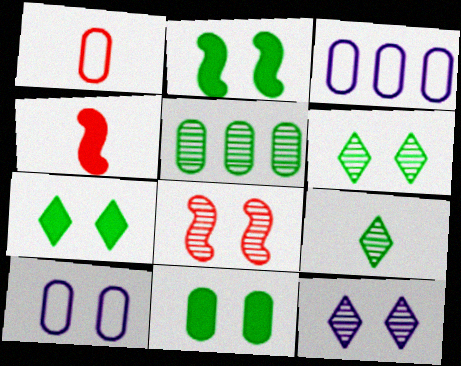[[2, 7, 11], 
[3, 4, 6], 
[7, 8, 10]]